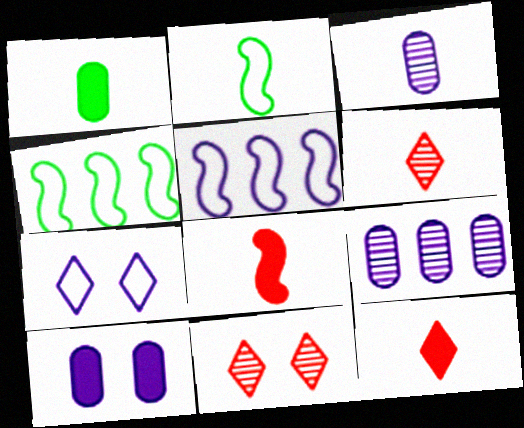[[1, 5, 11], 
[2, 3, 12], 
[4, 6, 10]]